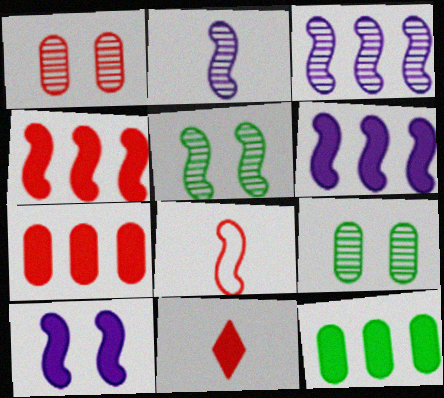[[5, 6, 8], 
[10, 11, 12]]